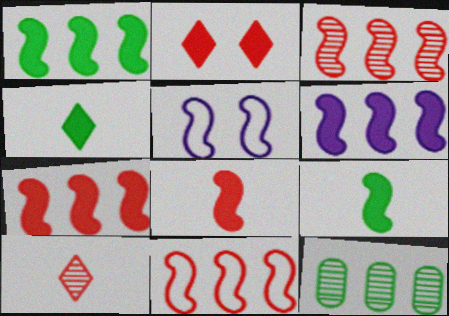[[1, 6, 7], 
[3, 5, 9], 
[3, 7, 11]]